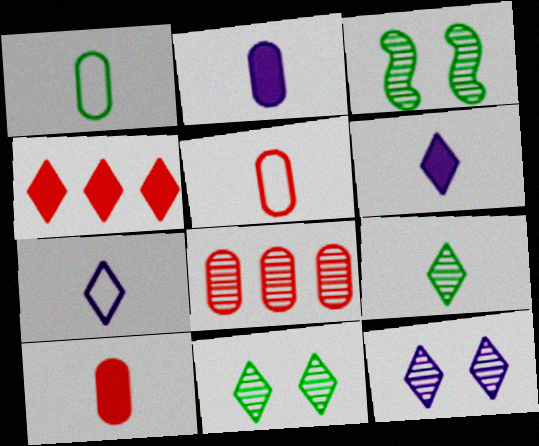[[4, 7, 11]]